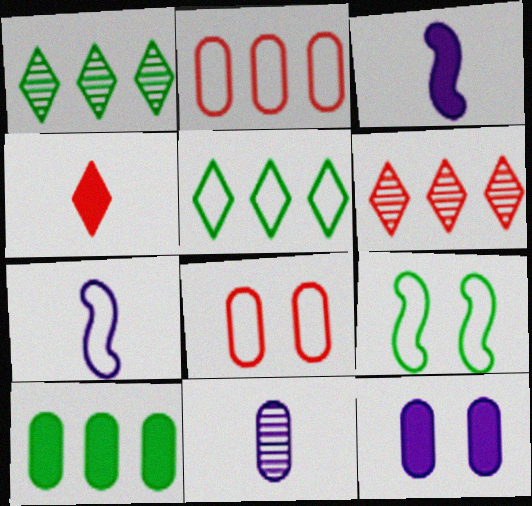[[1, 3, 8], 
[5, 7, 8], 
[8, 10, 11]]